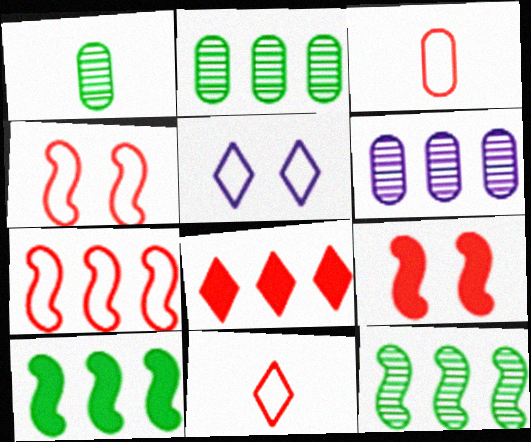[]